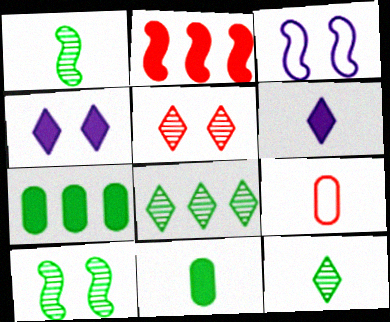[[1, 2, 3], 
[1, 6, 9], 
[2, 4, 11], 
[2, 5, 9]]